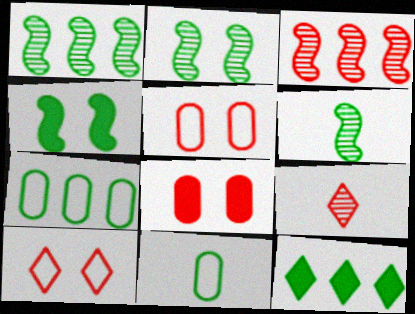[[1, 2, 6], 
[1, 7, 12], 
[2, 11, 12]]